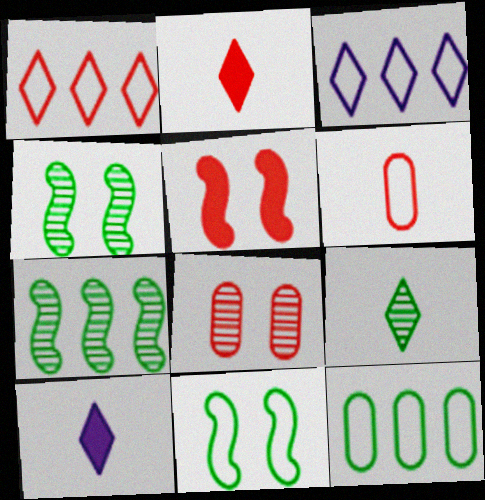[[3, 6, 11]]